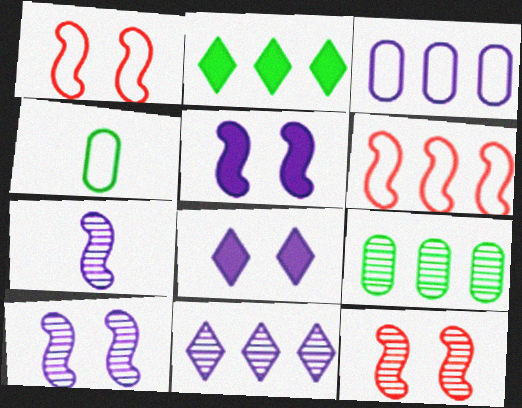[[3, 7, 8]]